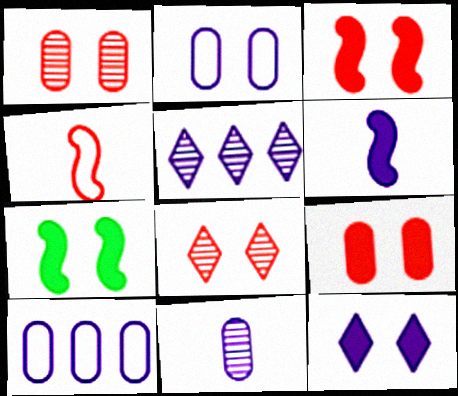[[2, 5, 6], 
[2, 7, 8], 
[7, 9, 12]]